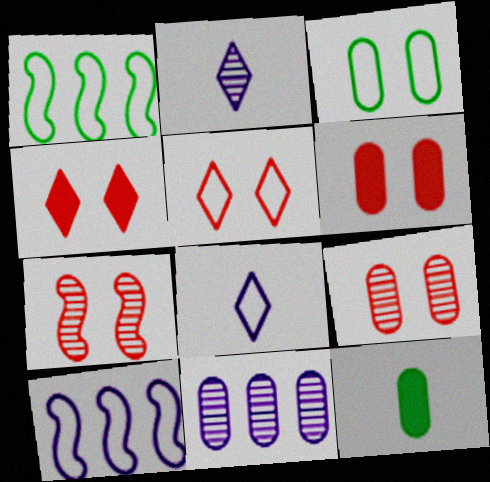[[1, 2, 6], 
[5, 6, 7]]